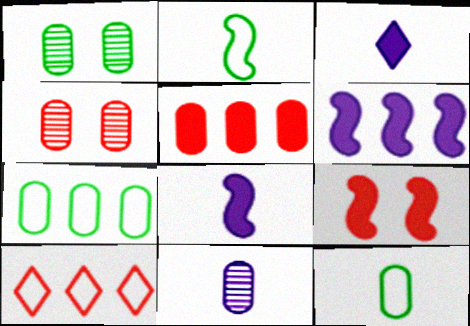[[1, 8, 10]]